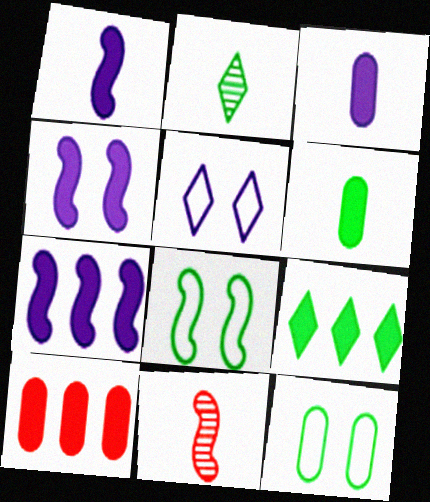[[1, 4, 7], 
[7, 8, 11], 
[7, 9, 10]]